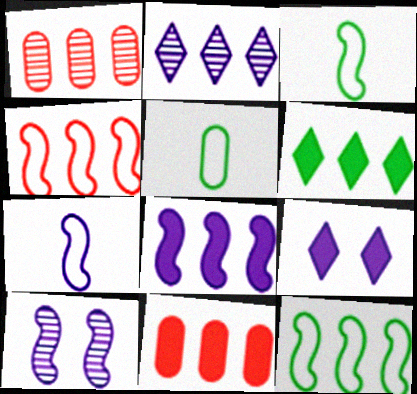[[1, 3, 9], 
[2, 11, 12], 
[6, 8, 11], 
[7, 8, 10]]